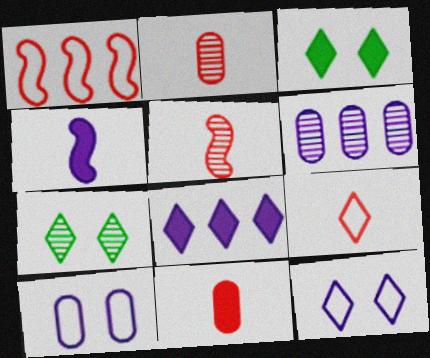[[4, 6, 12], 
[5, 6, 7], 
[5, 9, 11], 
[7, 8, 9]]